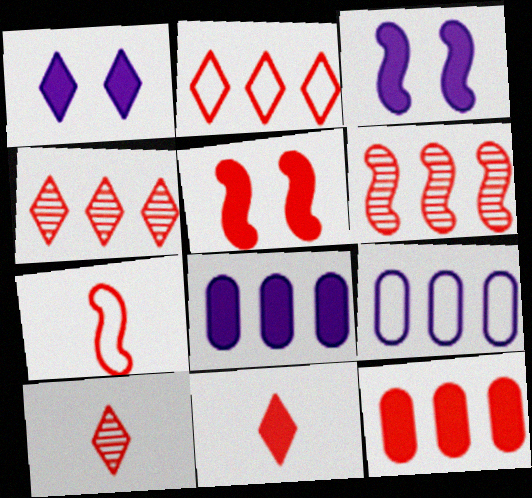[[2, 6, 12], 
[5, 6, 7], 
[5, 11, 12]]